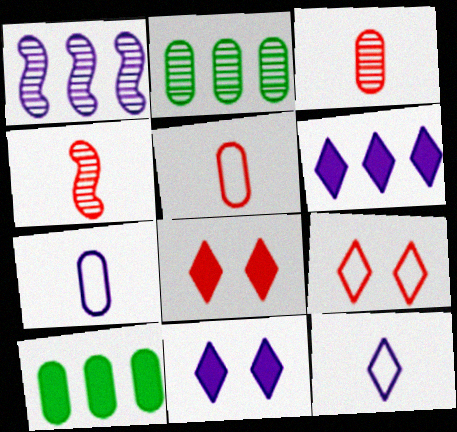[[1, 7, 11]]